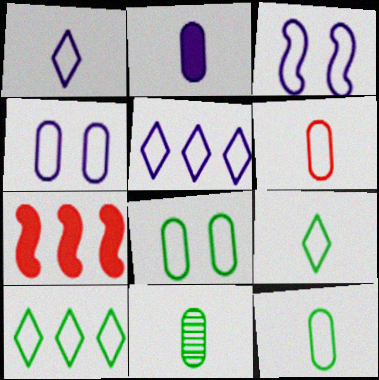[[2, 6, 11], 
[3, 6, 10]]